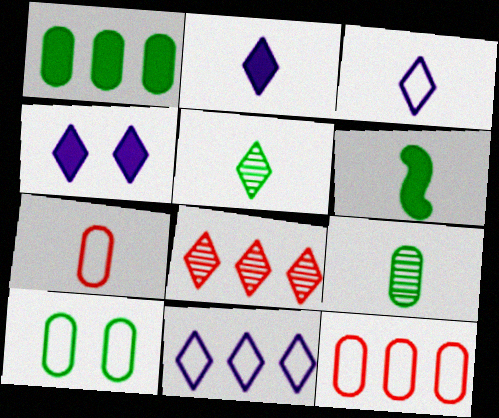[[1, 9, 10]]